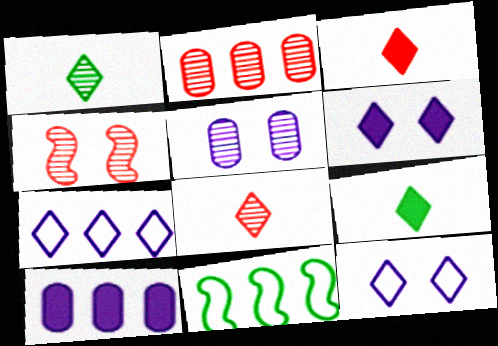[[2, 4, 8], 
[3, 5, 11]]